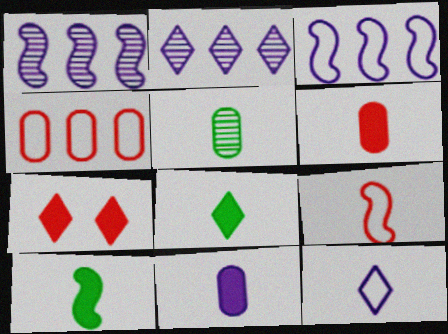[[3, 5, 7]]